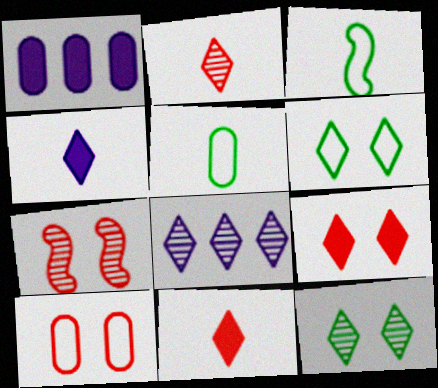[[2, 8, 12], 
[6, 8, 11], 
[7, 9, 10]]